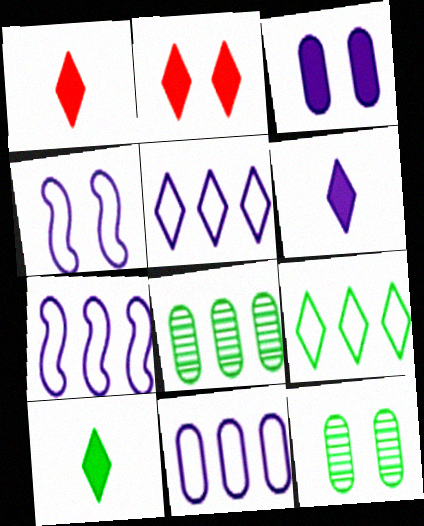[[1, 4, 8], 
[1, 6, 10], 
[1, 7, 12], 
[2, 4, 12], 
[5, 7, 11]]